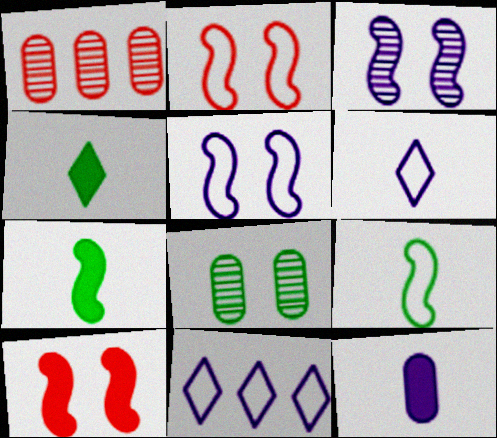[[1, 4, 5], 
[3, 11, 12]]